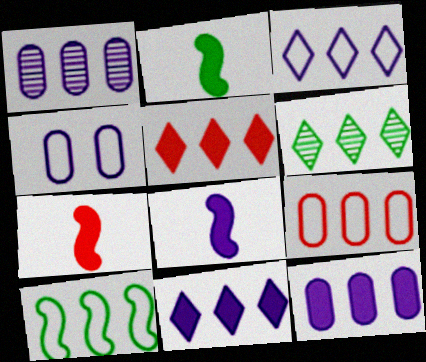[[1, 5, 10], 
[2, 7, 8], 
[3, 5, 6], 
[3, 9, 10], 
[4, 6, 7]]